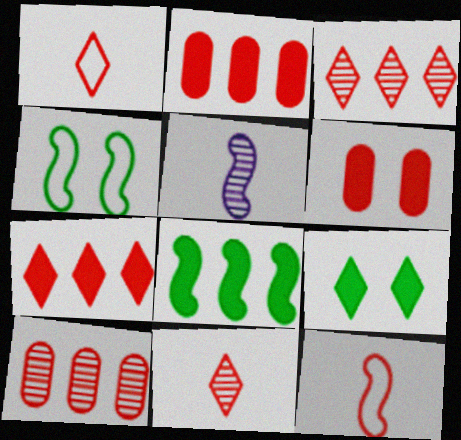[[3, 6, 12]]